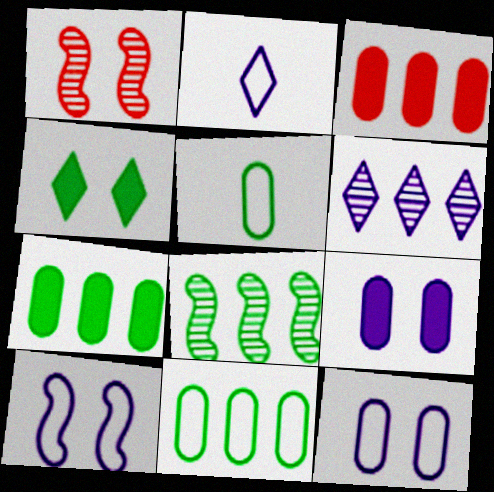[[1, 2, 7], 
[1, 4, 12], 
[4, 5, 8]]